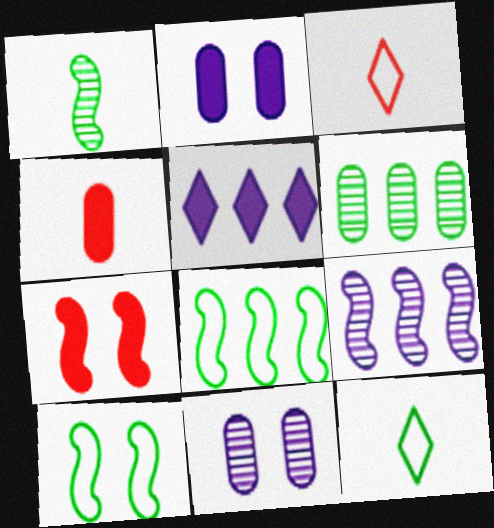[]